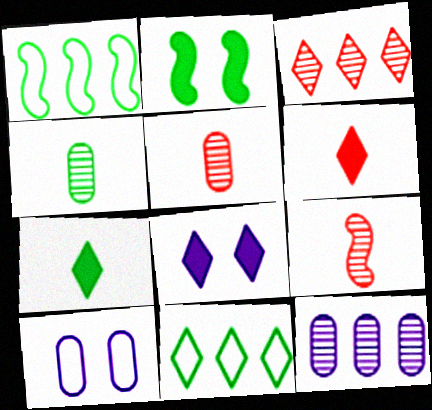[[1, 5, 8], 
[2, 4, 11]]